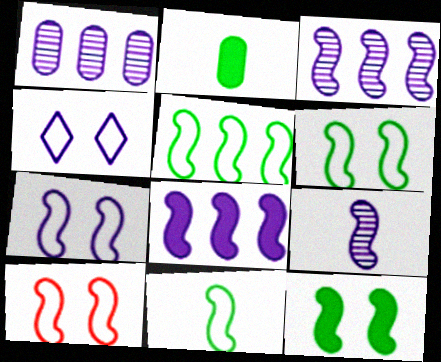[[5, 6, 11], 
[6, 7, 10], 
[7, 8, 9]]